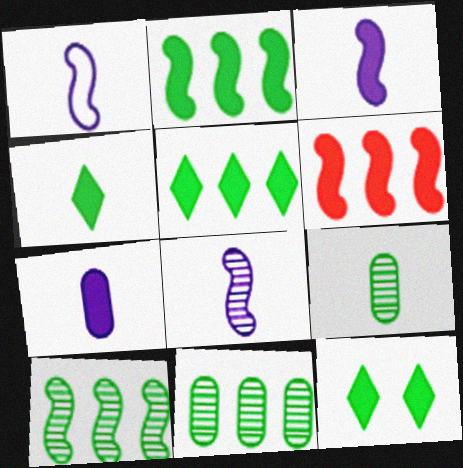[[1, 3, 8], 
[4, 5, 12], 
[6, 7, 12]]